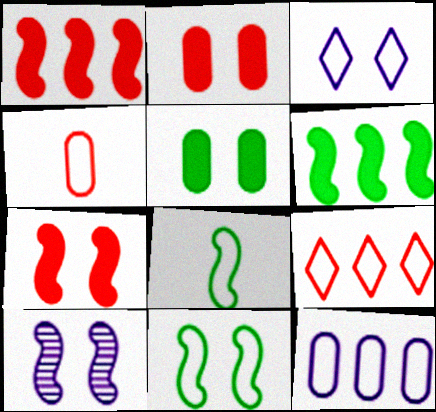[[1, 8, 10], 
[7, 10, 11]]